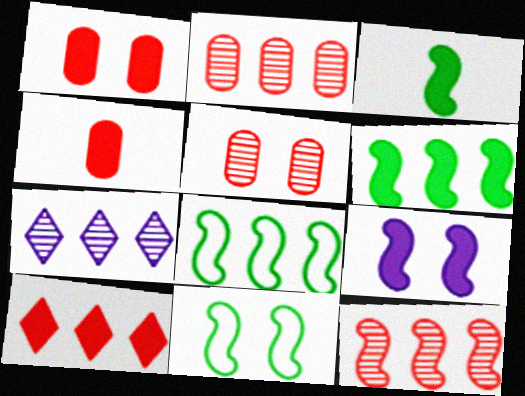[[4, 7, 11]]